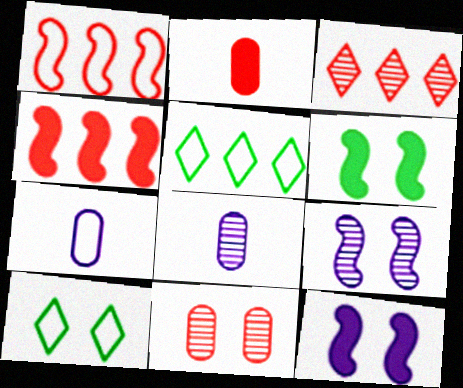[[1, 7, 10], 
[2, 5, 9], 
[3, 6, 7], 
[4, 8, 10], 
[10, 11, 12]]